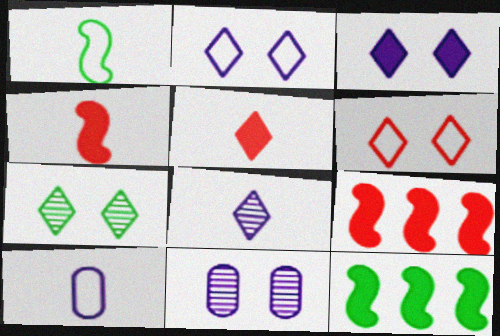[[3, 6, 7], 
[7, 9, 10]]